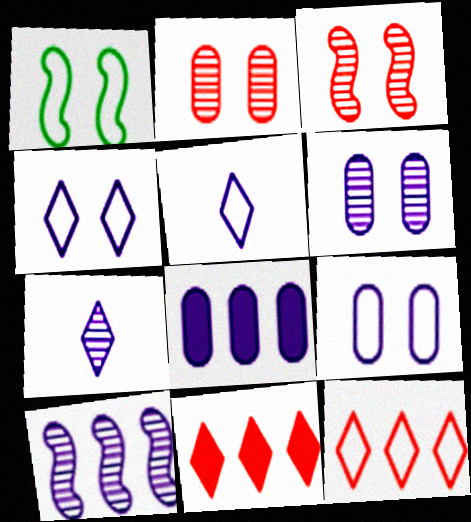[[6, 7, 10]]